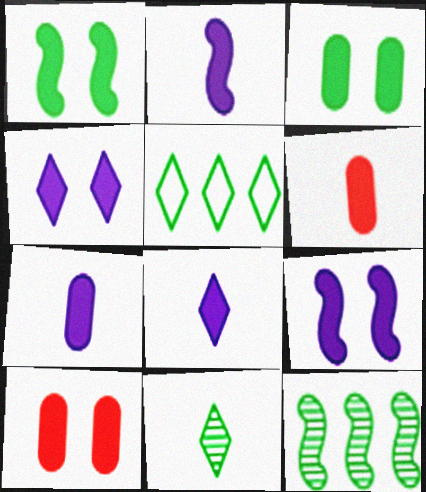[[1, 4, 10], 
[2, 7, 8]]